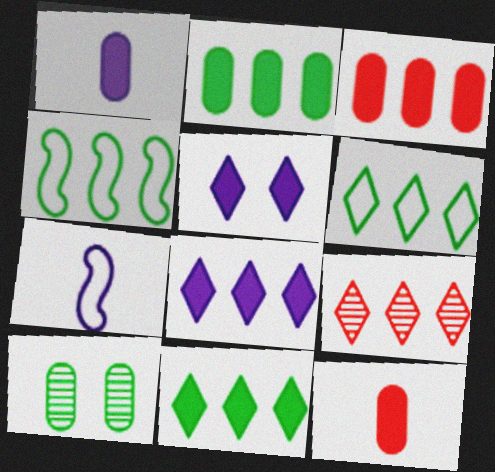[[6, 8, 9]]